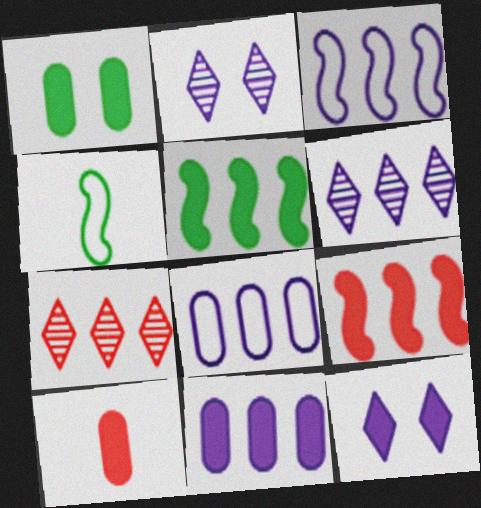[[1, 10, 11], 
[3, 6, 11], 
[5, 7, 8], 
[5, 10, 12]]